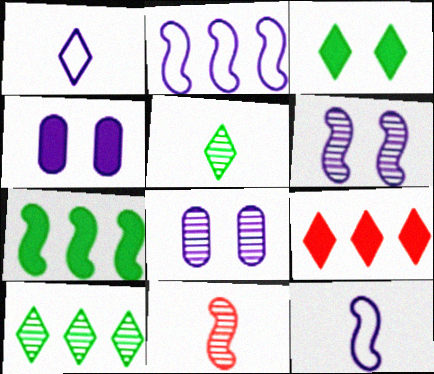[[8, 10, 11]]